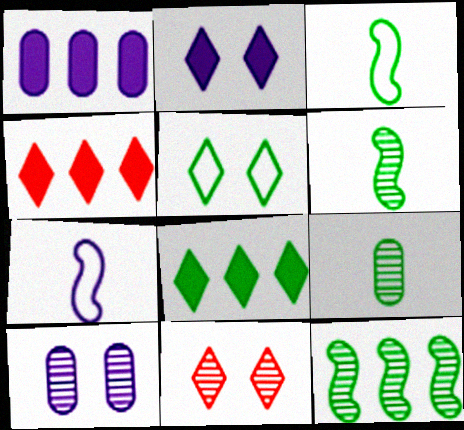[[1, 3, 11], 
[2, 5, 11], 
[3, 4, 10]]